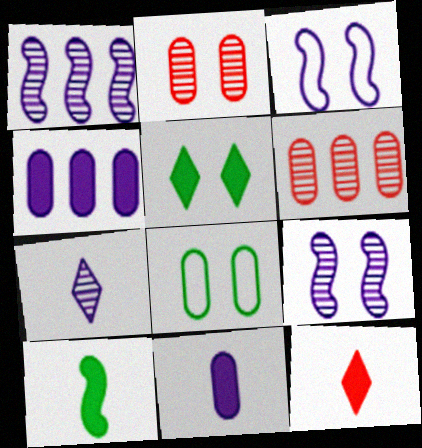[[1, 8, 12], 
[2, 3, 5], 
[3, 4, 7], 
[6, 8, 11], 
[10, 11, 12]]